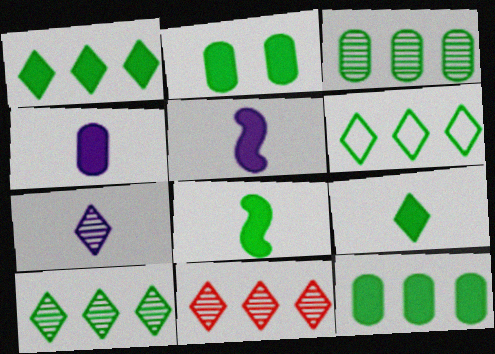[[1, 2, 8], 
[1, 6, 10]]